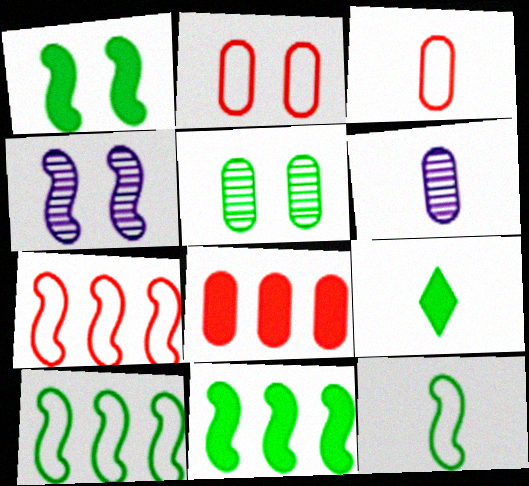[[5, 9, 10]]